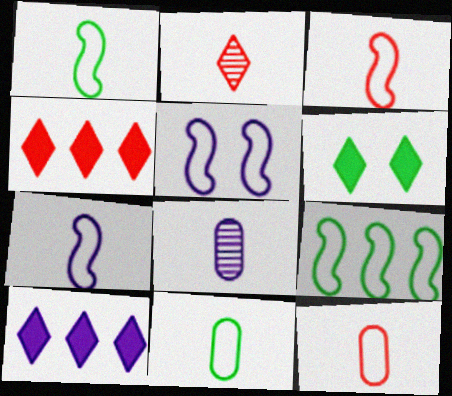[[1, 3, 7], 
[3, 5, 9], 
[5, 8, 10]]